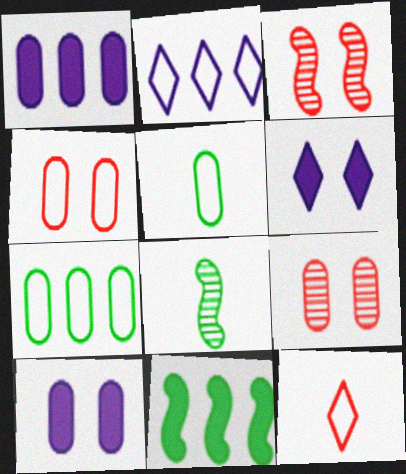[[1, 5, 9]]